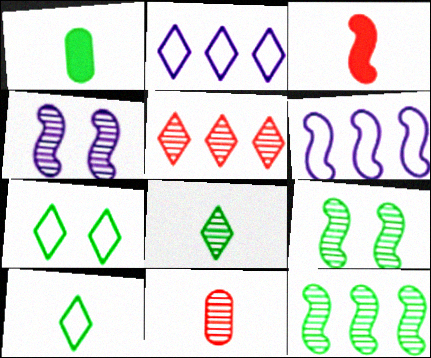[[1, 7, 12], 
[3, 6, 9]]